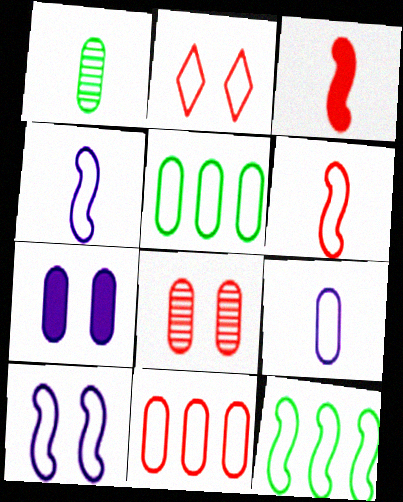[[1, 7, 11], 
[2, 4, 5], 
[2, 6, 11], 
[2, 9, 12], 
[6, 10, 12]]